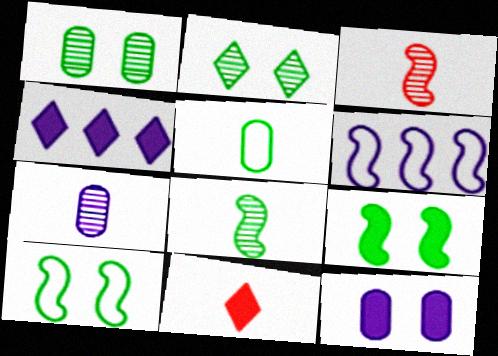[[1, 6, 11], 
[3, 6, 9]]